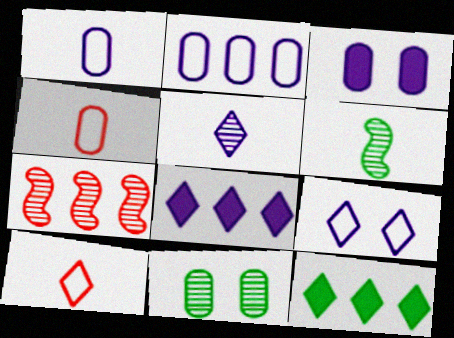[[2, 7, 12], 
[5, 7, 11], 
[5, 8, 9]]